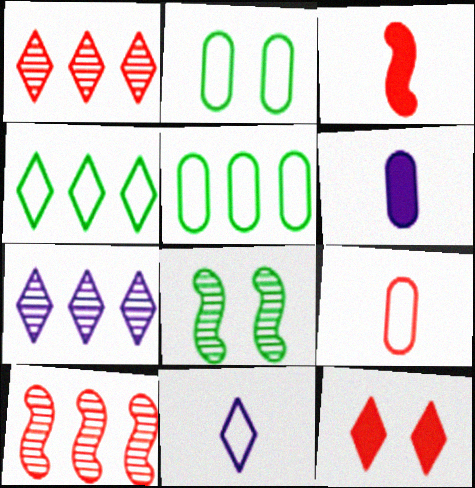[[2, 3, 7], 
[9, 10, 12]]